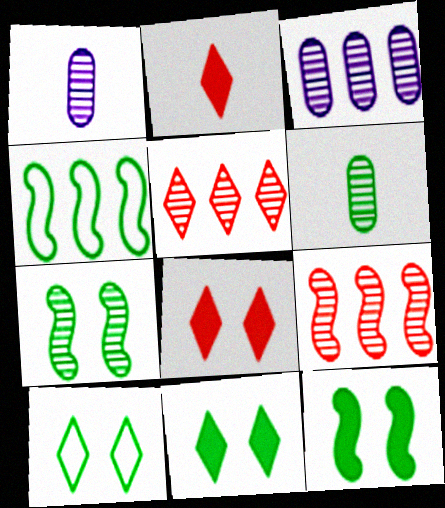[[1, 4, 8], 
[1, 5, 7], 
[4, 6, 11]]